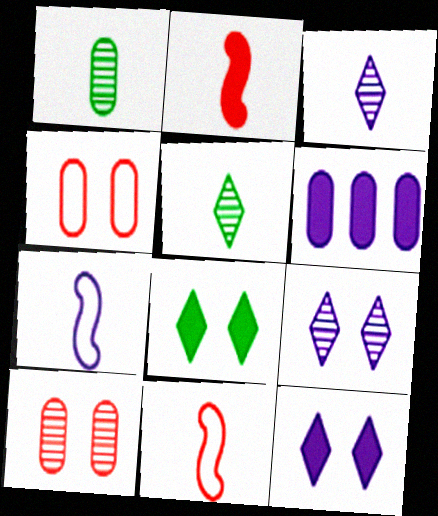[[1, 4, 6], 
[2, 6, 8], 
[6, 7, 9]]